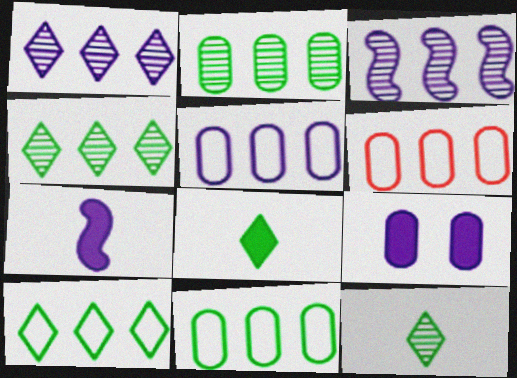[[5, 6, 11]]